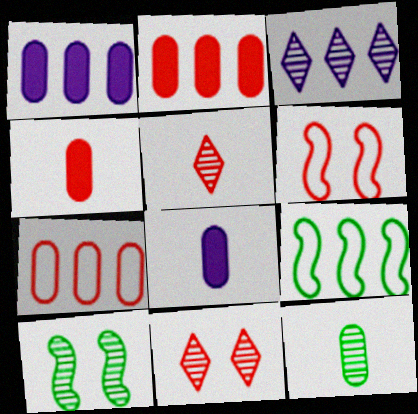[[2, 3, 9], 
[2, 5, 6], 
[8, 9, 11]]